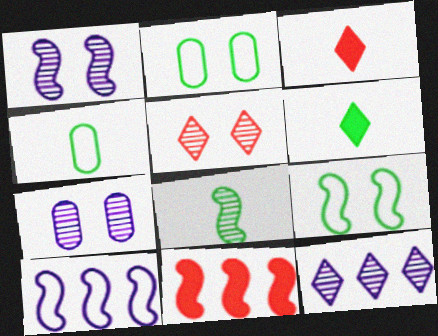[[4, 6, 8]]